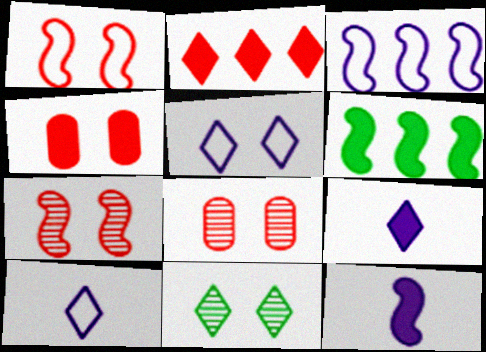[[2, 10, 11], 
[4, 6, 9], 
[6, 8, 10]]